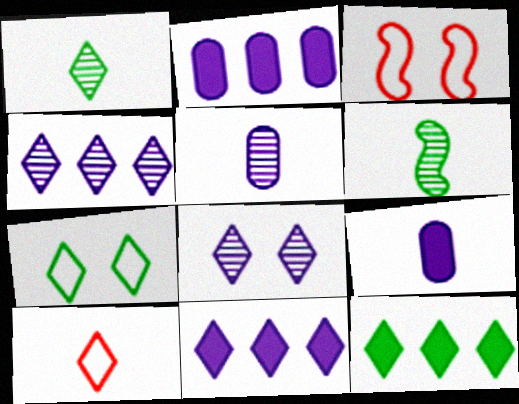[[1, 2, 3], 
[1, 7, 12], 
[3, 5, 12], 
[6, 9, 10], 
[8, 10, 12]]